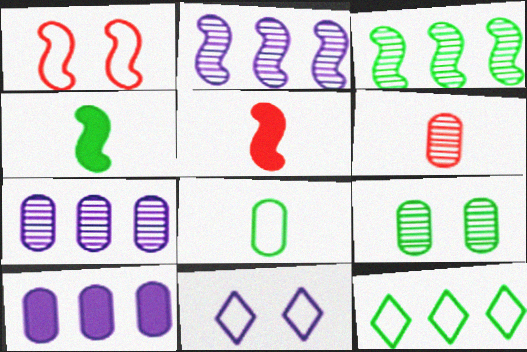[[1, 2, 4], 
[4, 9, 12], 
[6, 7, 9]]